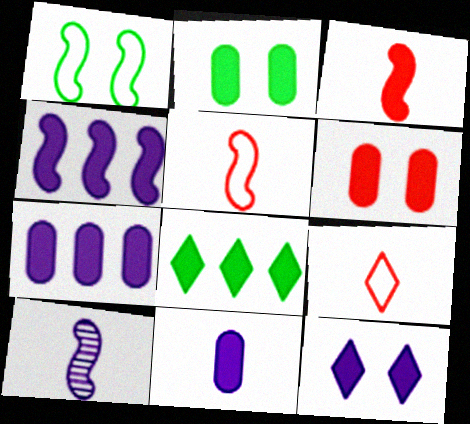[[4, 11, 12]]